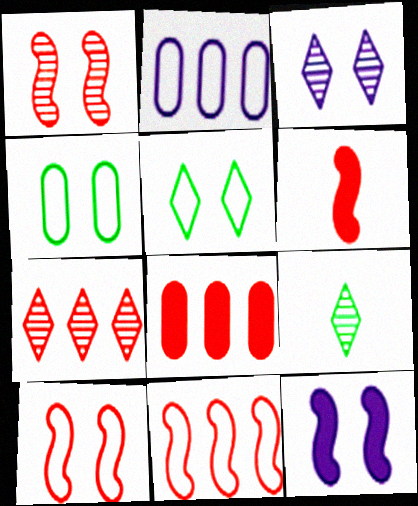[[1, 6, 11], 
[3, 7, 9], 
[7, 8, 11]]